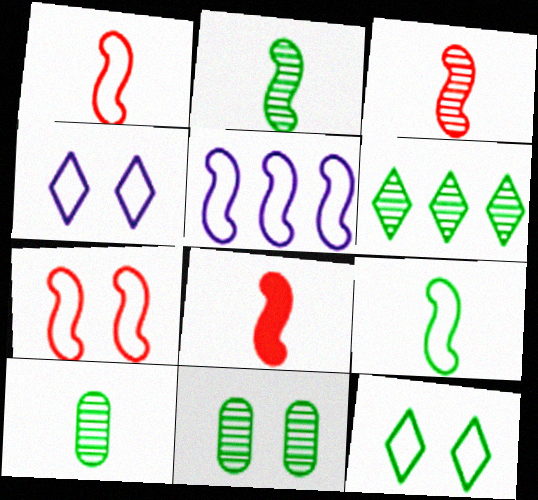[[1, 3, 8], 
[2, 6, 11], 
[5, 7, 9]]